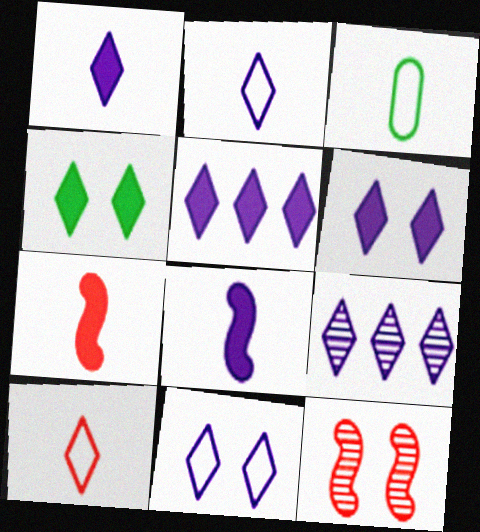[[1, 5, 6], 
[1, 9, 11], 
[2, 6, 9], 
[3, 5, 12], 
[4, 9, 10]]